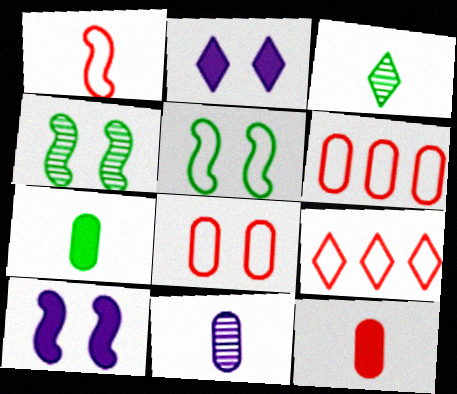[[1, 8, 9], 
[2, 3, 9], 
[2, 4, 8], 
[3, 6, 10]]